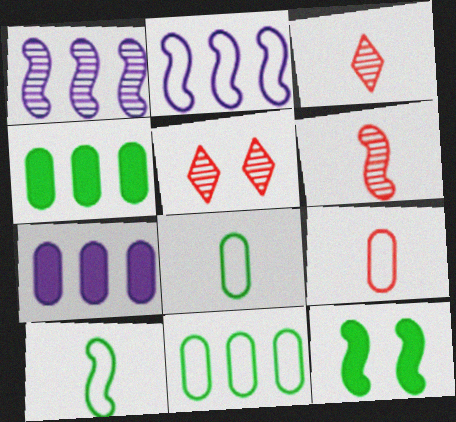[[2, 6, 12], 
[5, 7, 10]]